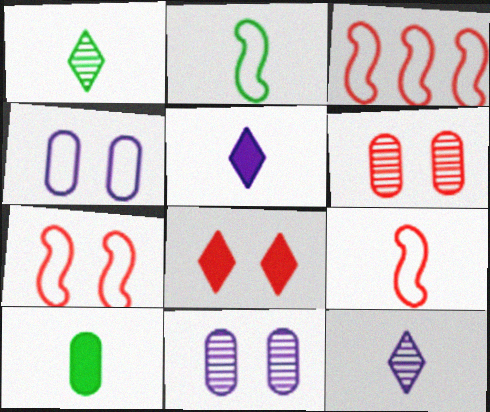[[1, 2, 10], 
[3, 7, 9], 
[6, 7, 8], 
[9, 10, 12]]